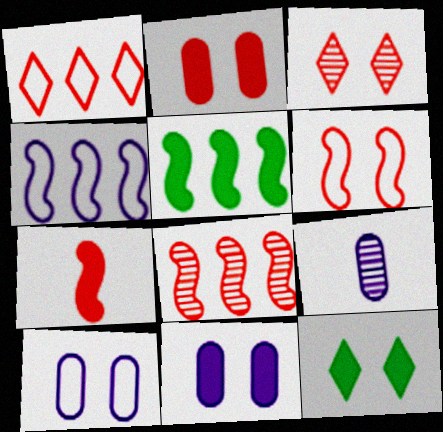[[2, 3, 6], 
[4, 5, 8], 
[6, 7, 8]]